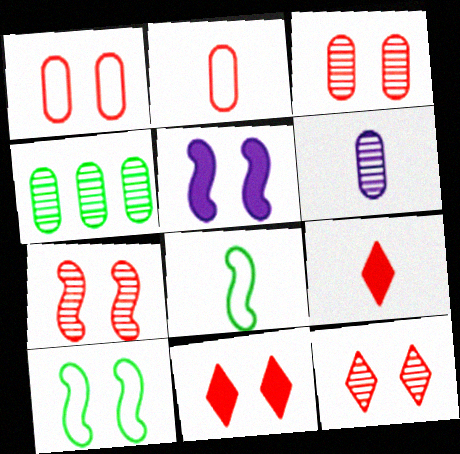[[1, 7, 11], 
[3, 4, 6], 
[3, 7, 12], 
[5, 7, 10], 
[6, 8, 9]]